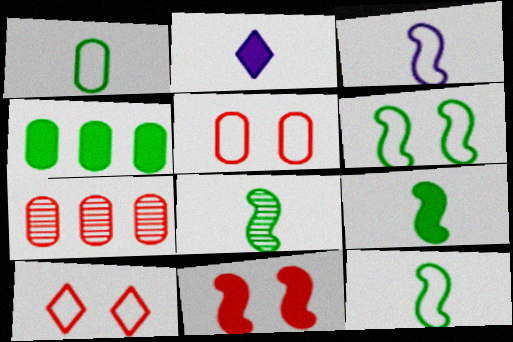[[2, 4, 11], 
[2, 6, 7], 
[8, 9, 12]]